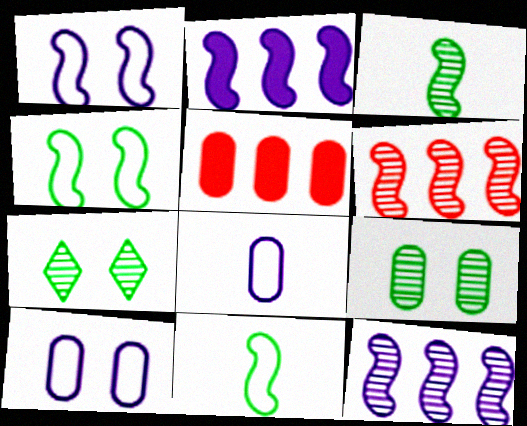[[5, 8, 9]]